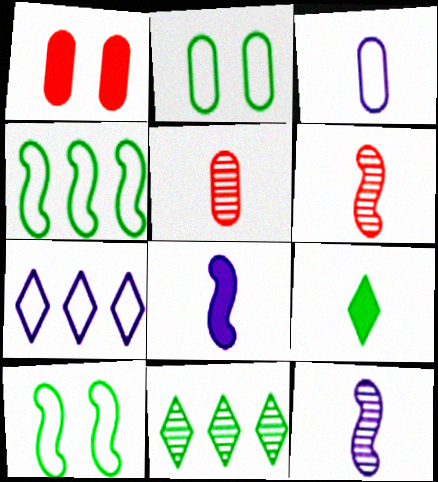[[3, 6, 9]]